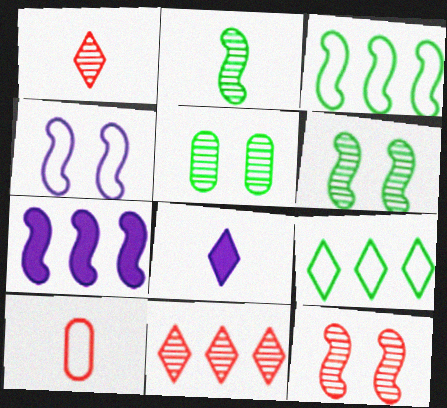[[2, 8, 10], 
[4, 9, 10]]